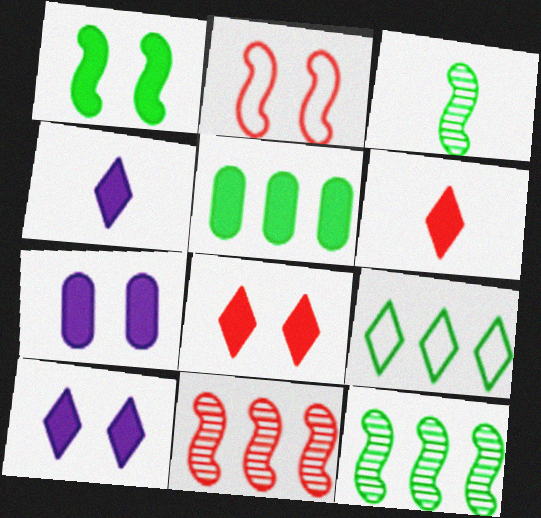[[1, 7, 8], 
[5, 9, 12]]